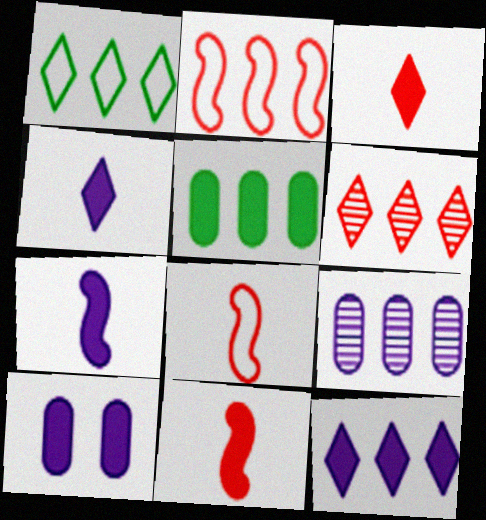[[1, 6, 12], 
[7, 10, 12]]